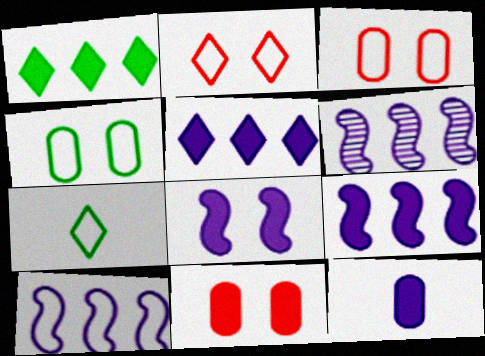[[3, 7, 10], 
[5, 8, 12], 
[6, 7, 11], 
[6, 9, 10]]